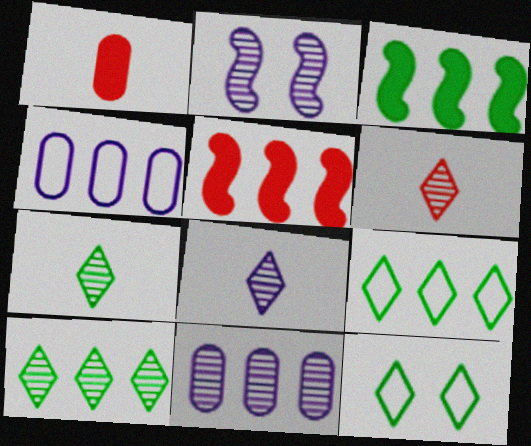[[1, 2, 9], 
[2, 8, 11], 
[4, 5, 10], 
[5, 9, 11], 
[6, 7, 8]]